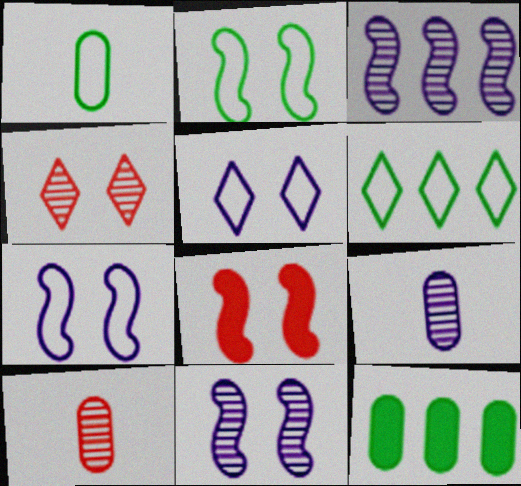[[1, 2, 6], 
[2, 8, 11], 
[6, 8, 9]]